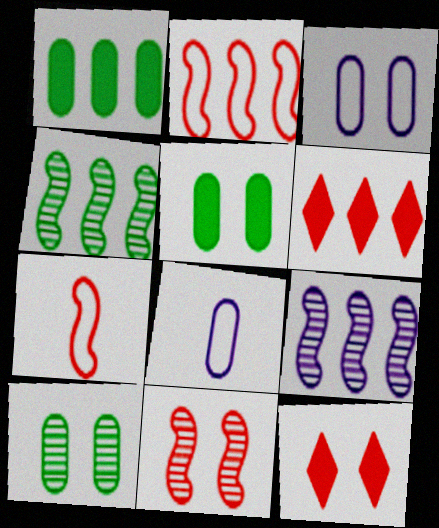[[4, 8, 12]]